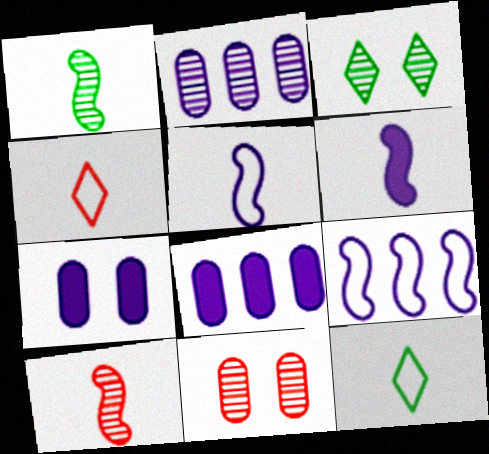[[2, 3, 10]]